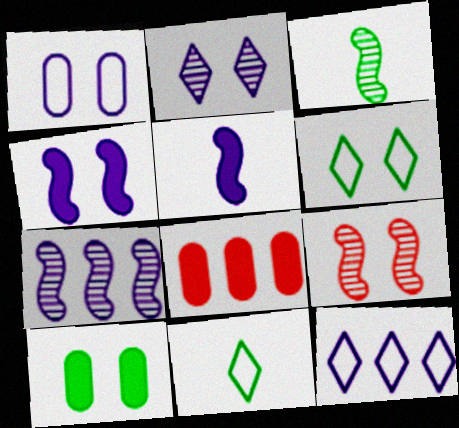[[1, 2, 4], 
[3, 7, 9]]